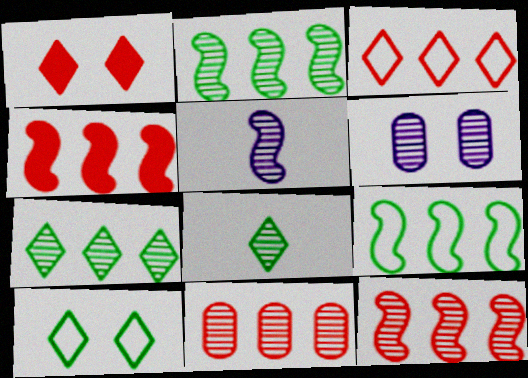[[3, 4, 11], 
[6, 8, 12]]